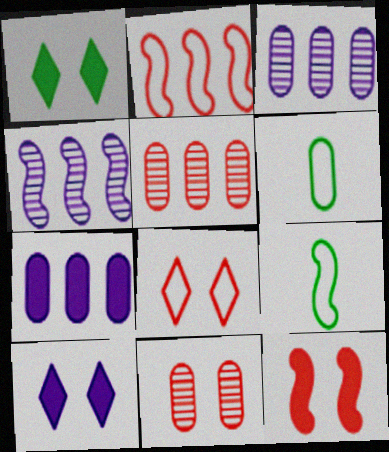[[4, 9, 12], 
[5, 9, 10], 
[6, 7, 11], 
[8, 11, 12]]